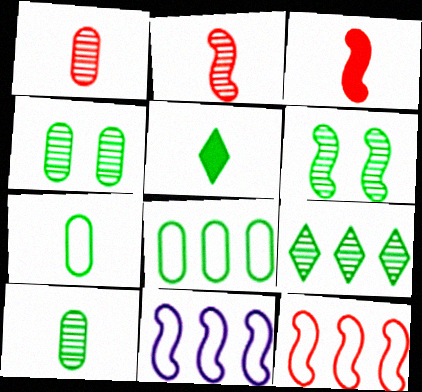[[3, 6, 11], 
[5, 6, 8], 
[6, 9, 10]]